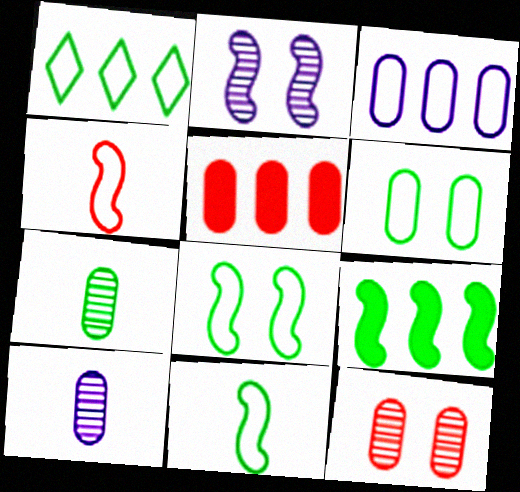[[1, 6, 11], 
[2, 4, 9], 
[5, 6, 10]]